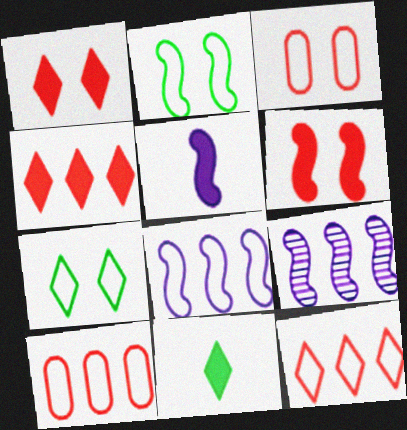[[3, 9, 11]]